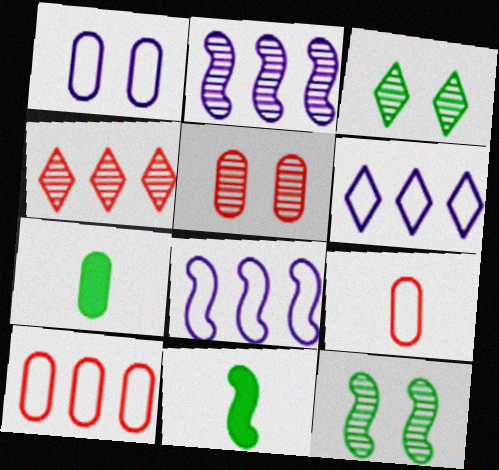[[1, 4, 11], 
[5, 6, 11]]